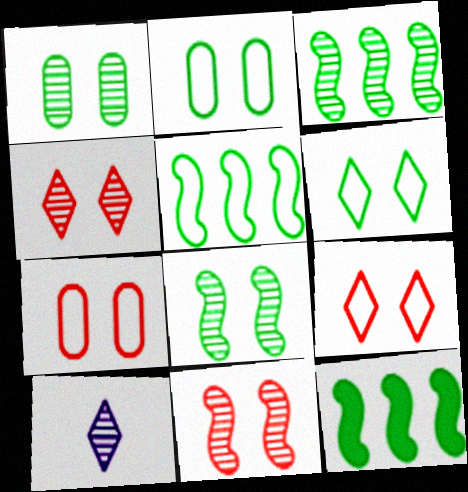[[3, 5, 12], 
[7, 10, 12]]